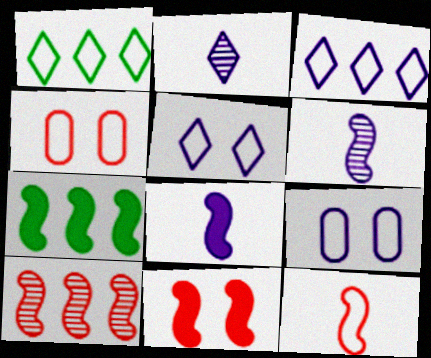[[1, 9, 12], 
[2, 4, 7], 
[7, 8, 11], 
[10, 11, 12]]